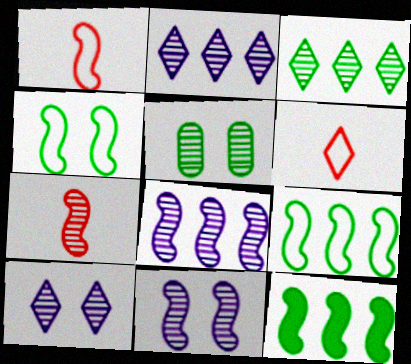[[1, 11, 12], 
[2, 5, 7]]